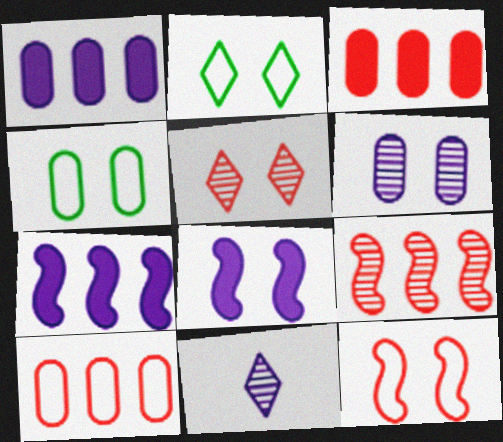[[4, 5, 8]]